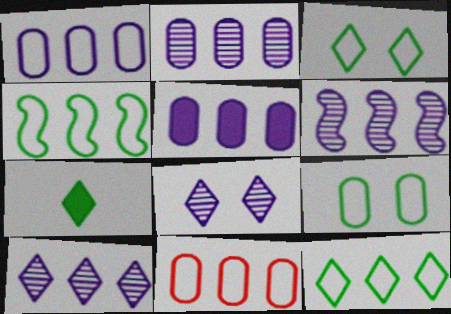[[1, 2, 5], 
[2, 6, 10]]